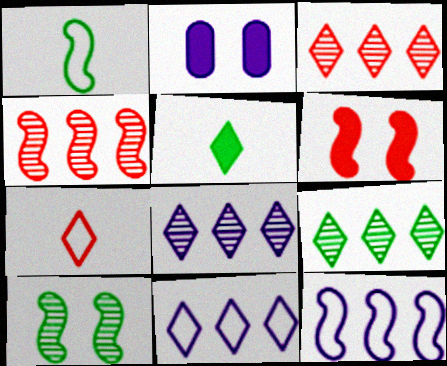[[1, 2, 3], 
[3, 8, 9]]